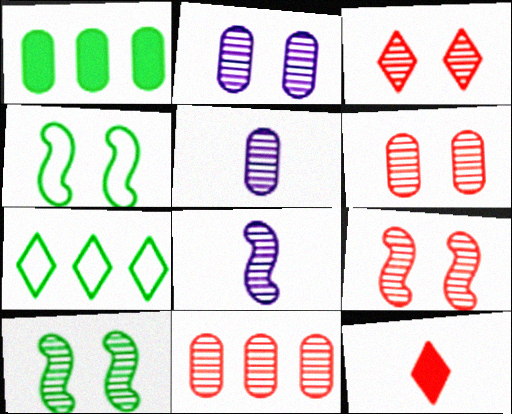[[2, 3, 10], 
[3, 6, 9]]